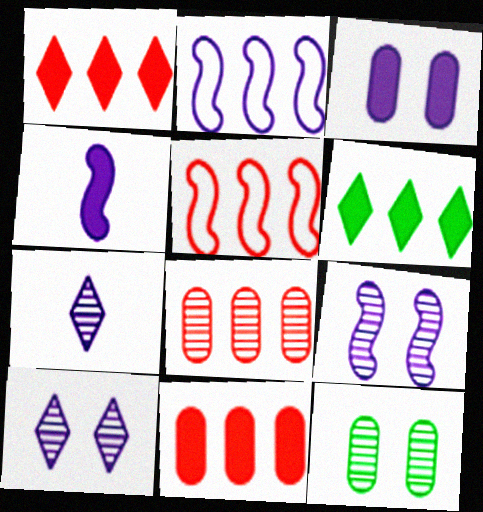[[1, 5, 8], 
[2, 3, 7], 
[2, 4, 9], 
[2, 6, 8]]